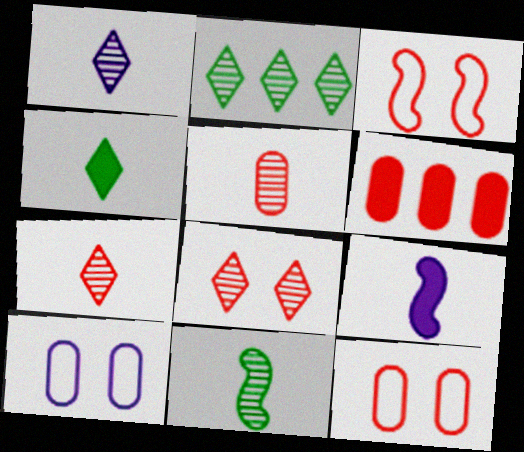[[1, 2, 8], 
[1, 5, 11], 
[2, 9, 12], 
[3, 6, 7], 
[5, 6, 12]]